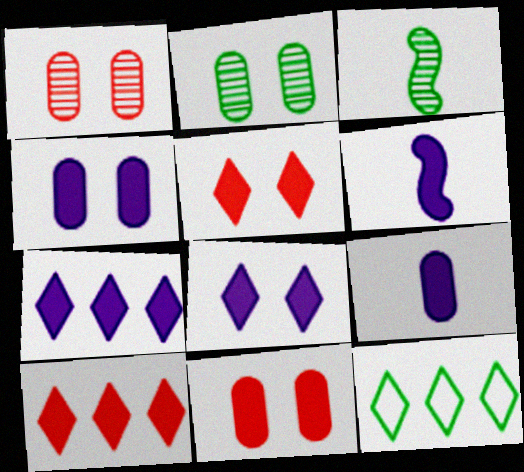[[1, 6, 12], 
[4, 6, 7]]